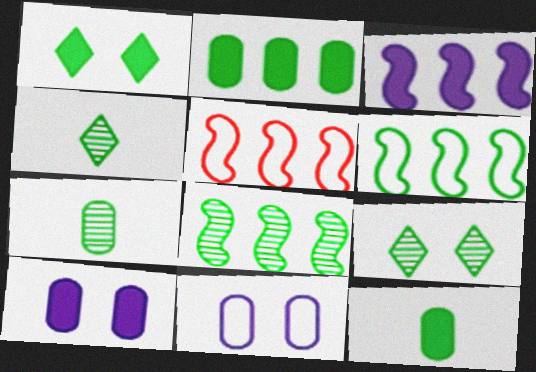[[1, 6, 7], 
[3, 5, 8], 
[4, 5, 10], 
[6, 9, 12], 
[7, 8, 9]]